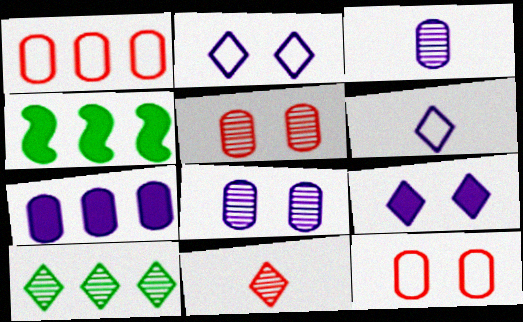[[4, 5, 6]]